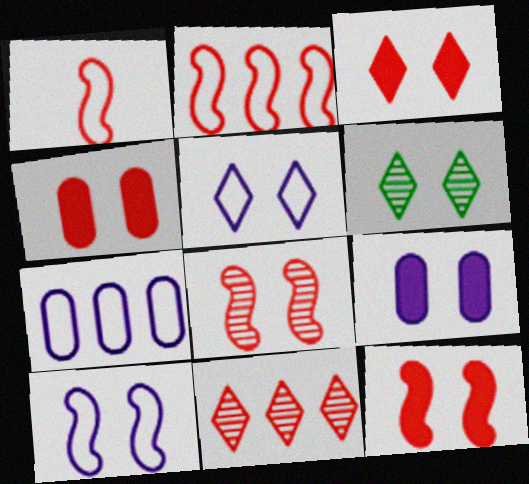[[1, 4, 11], 
[3, 4, 12], 
[3, 5, 6], 
[4, 6, 10]]